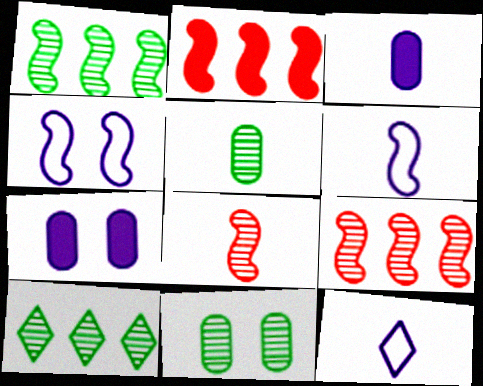[[2, 11, 12]]